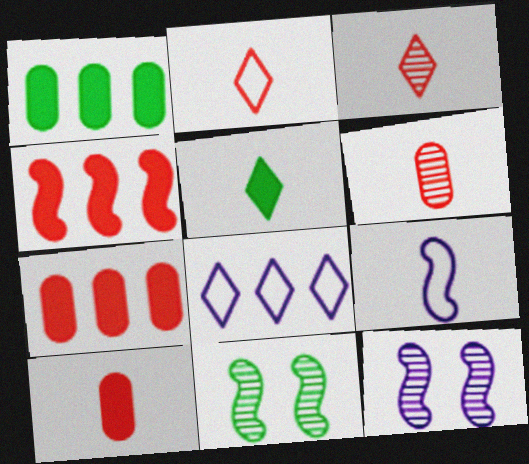[[1, 2, 12], 
[4, 9, 11], 
[5, 6, 9], 
[8, 10, 11]]